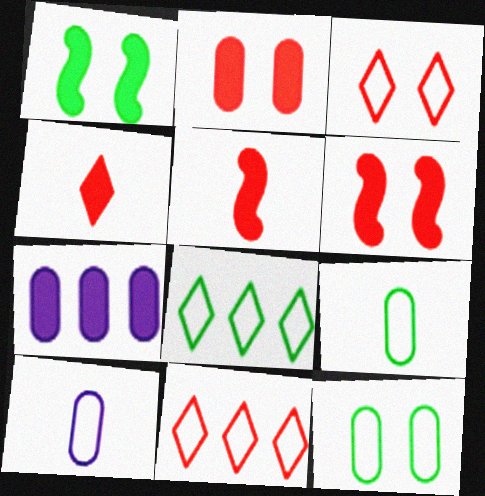[[1, 4, 7]]